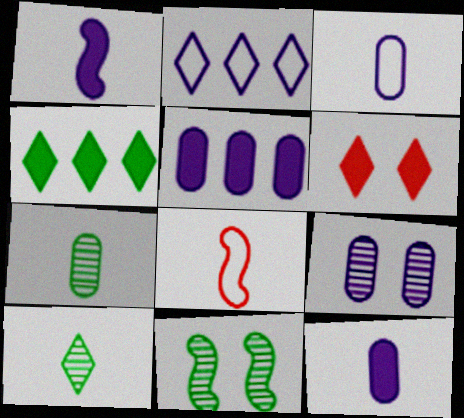[[1, 2, 9], 
[2, 6, 10], 
[3, 5, 9], 
[4, 8, 9], 
[8, 10, 12]]